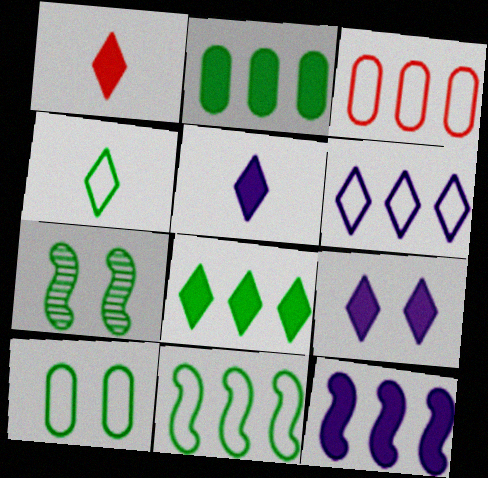[[1, 8, 9], 
[2, 4, 7], 
[3, 5, 7], 
[3, 6, 11], 
[4, 10, 11]]